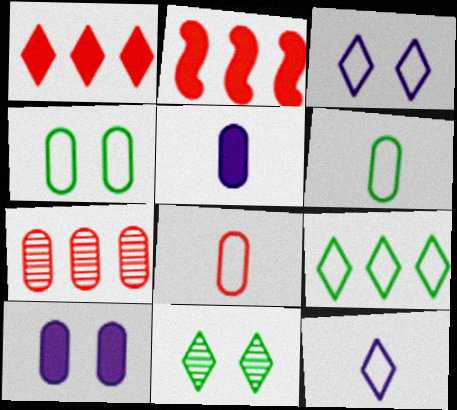[[1, 11, 12], 
[4, 5, 7], 
[6, 7, 10]]